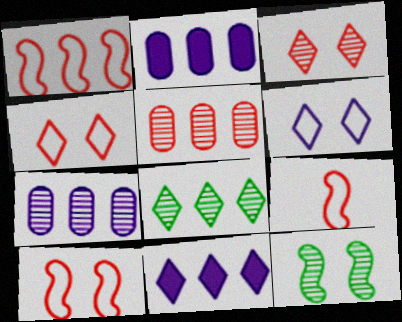[[1, 2, 8], 
[1, 9, 10]]